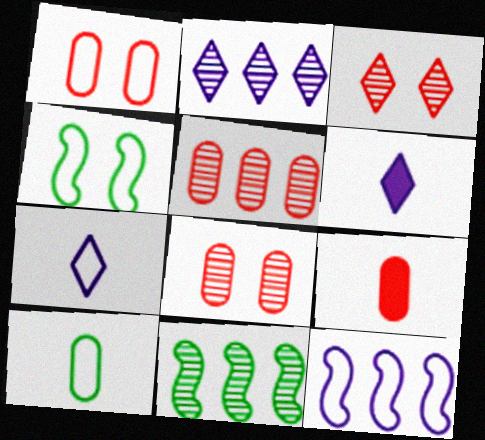[[1, 5, 9], 
[1, 6, 11], 
[2, 4, 9], 
[2, 5, 11], 
[4, 5, 6]]